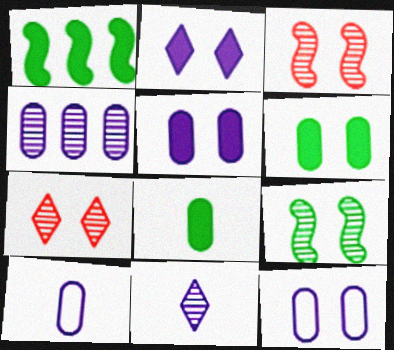[[1, 7, 10], 
[4, 5, 10]]